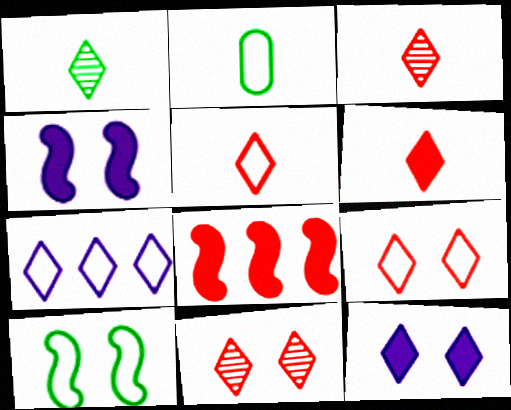[[3, 5, 6]]